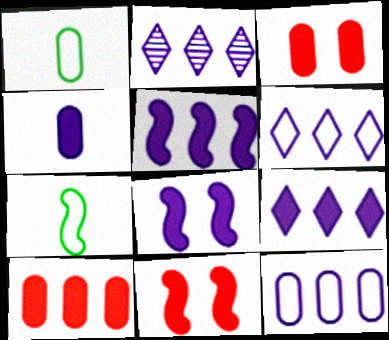[[1, 2, 11], 
[2, 3, 7], 
[2, 5, 12], 
[2, 6, 9], 
[4, 8, 9]]